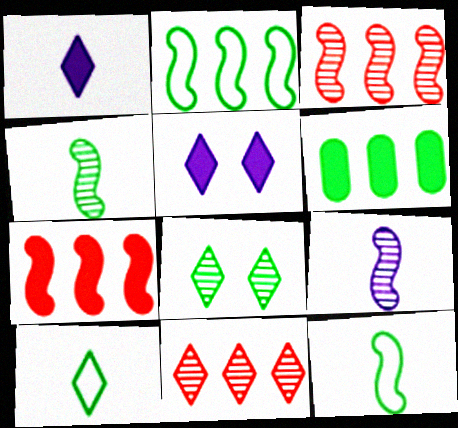[[5, 10, 11], 
[6, 8, 12]]